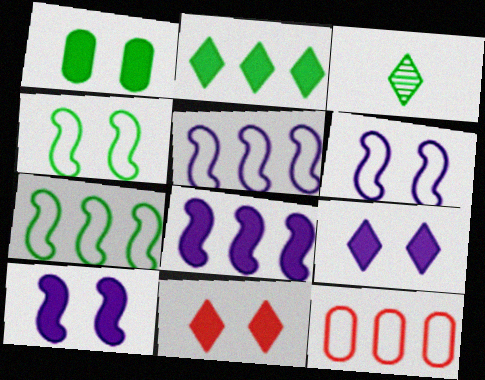[[1, 3, 7], 
[1, 10, 11], 
[3, 10, 12]]